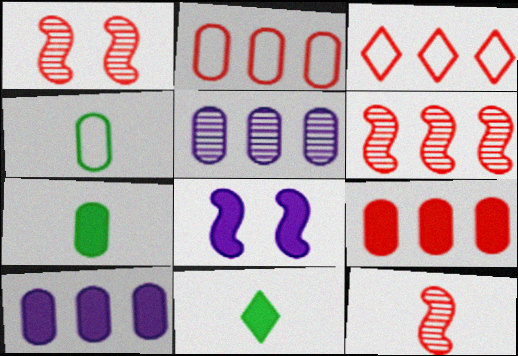[[1, 6, 12], 
[3, 6, 9], 
[8, 9, 11]]